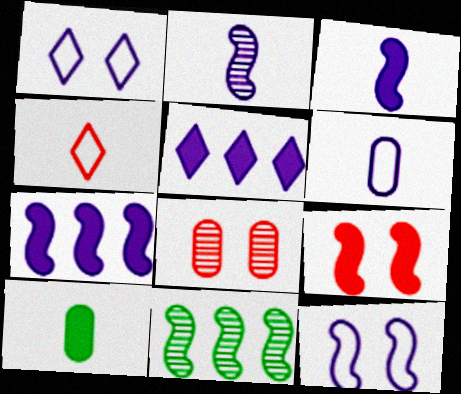[[2, 4, 10], 
[2, 7, 12], 
[5, 9, 10]]